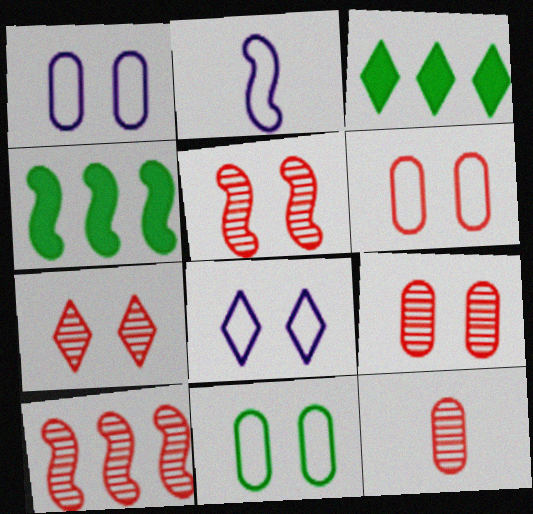[[1, 6, 11], 
[2, 3, 9], 
[2, 4, 5], 
[4, 8, 12], 
[5, 7, 9], 
[7, 10, 12]]